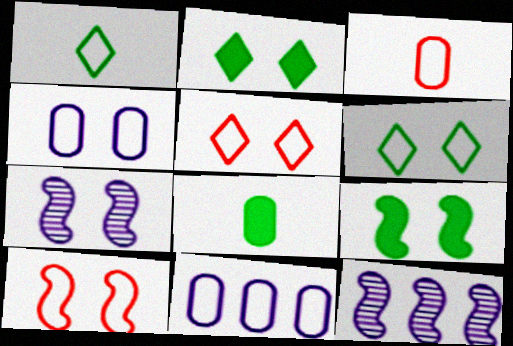[[1, 10, 11], 
[2, 3, 12], 
[4, 6, 10], 
[5, 8, 12], 
[7, 9, 10]]